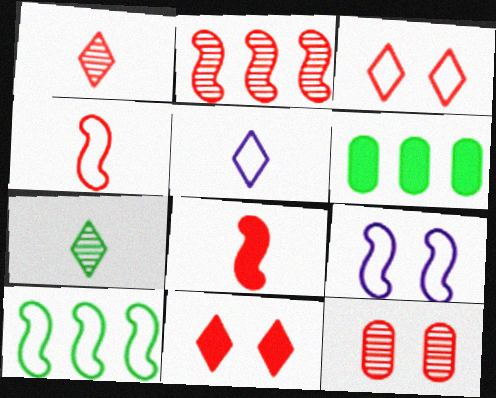[[1, 2, 12], 
[1, 6, 9], 
[4, 9, 10]]